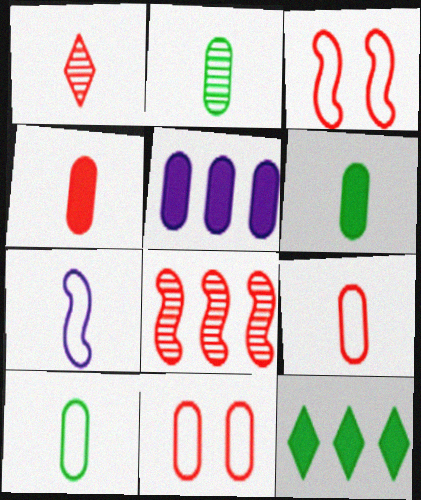[[1, 6, 7], 
[2, 5, 11], 
[2, 6, 10]]